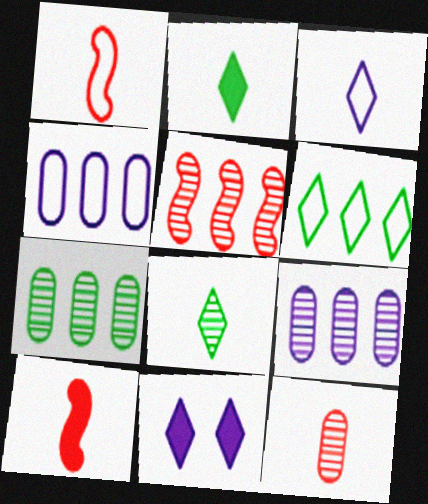[[1, 7, 11]]